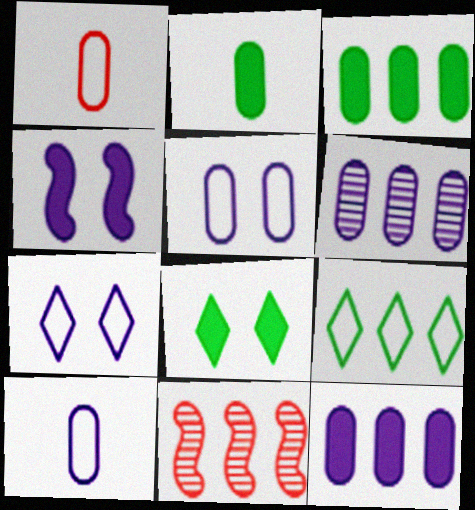[[2, 7, 11], 
[8, 10, 11], 
[9, 11, 12]]